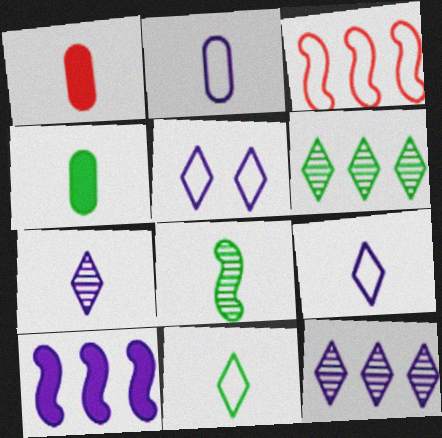[[1, 8, 9], 
[4, 8, 11]]